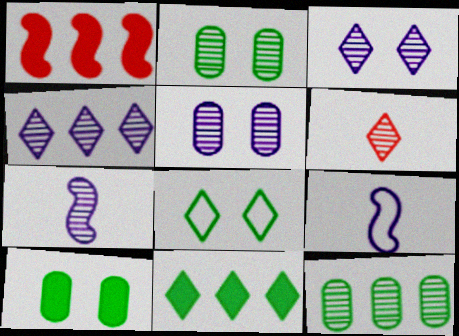[[4, 5, 7]]